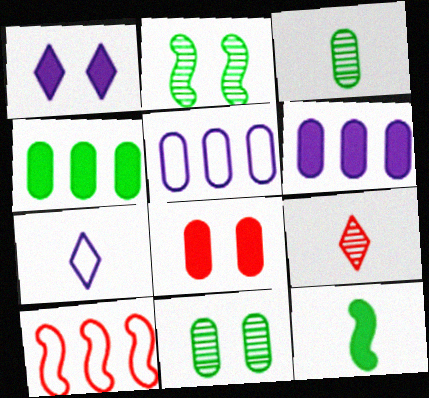[[1, 3, 10], 
[3, 5, 8], 
[8, 9, 10]]